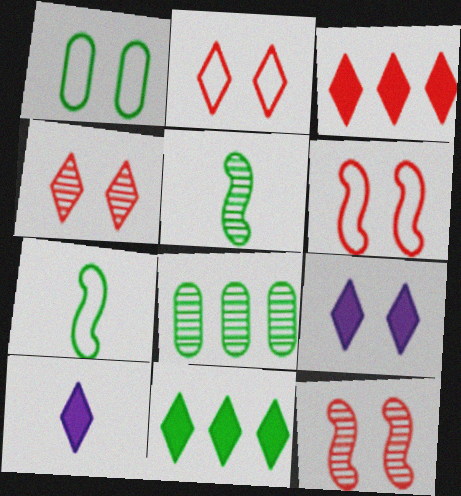[[1, 5, 11], 
[1, 9, 12], 
[6, 8, 10]]